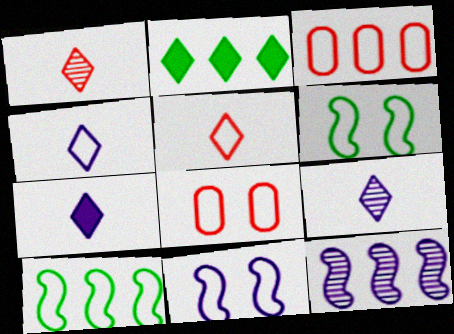[[2, 3, 12], 
[3, 4, 6], 
[4, 7, 9], 
[4, 8, 10]]